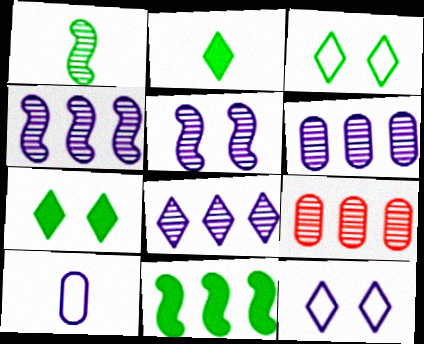[[4, 6, 8]]